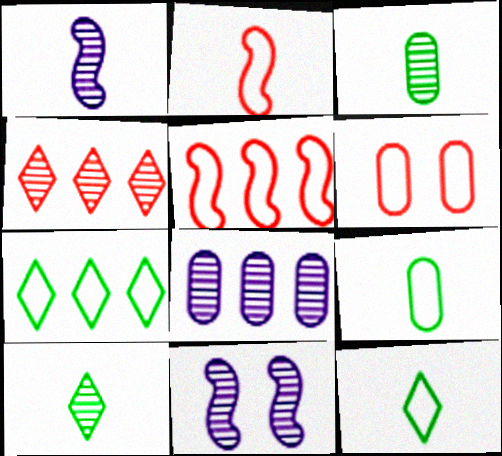[[3, 4, 11]]